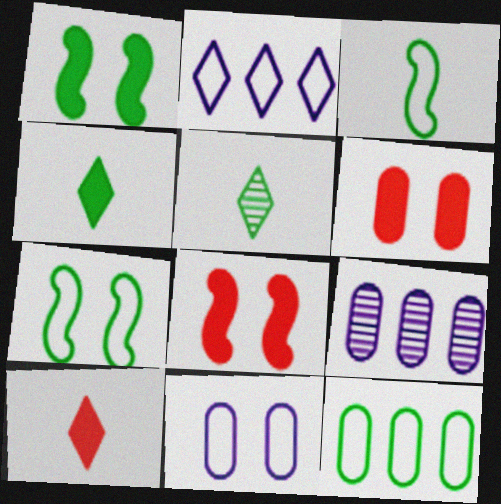[[1, 5, 12], 
[7, 9, 10]]